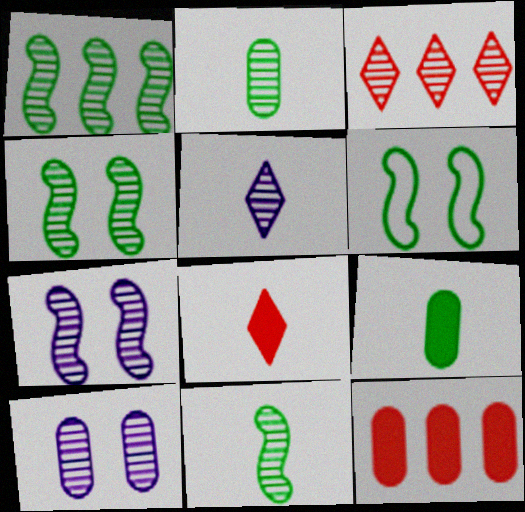[[1, 4, 11], 
[2, 3, 7], 
[3, 10, 11], 
[5, 6, 12]]